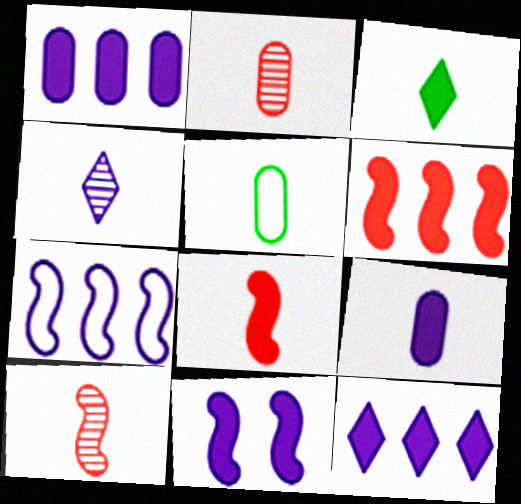[[2, 5, 9], 
[3, 8, 9], 
[4, 5, 8], 
[9, 11, 12]]